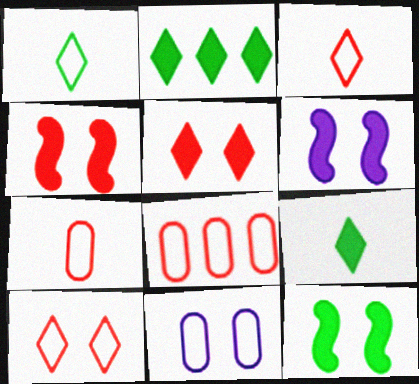[[4, 6, 12]]